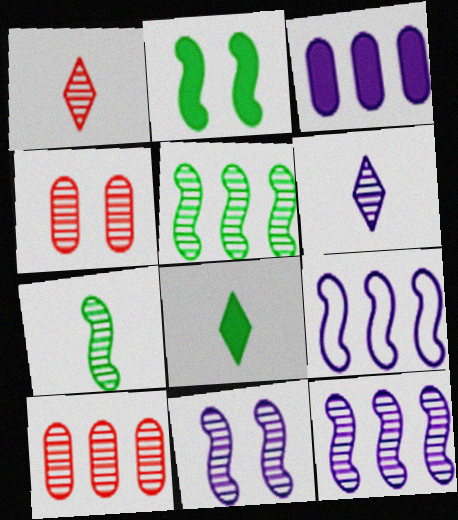[[4, 5, 6], 
[4, 8, 9]]